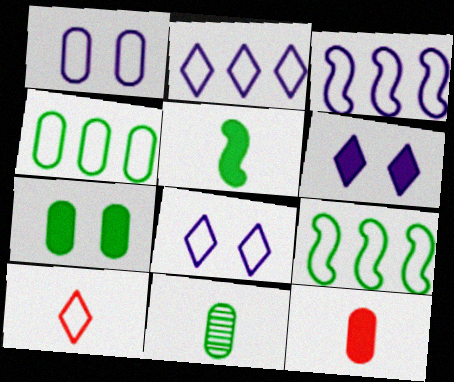[[1, 9, 10], 
[4, 7, 11]]